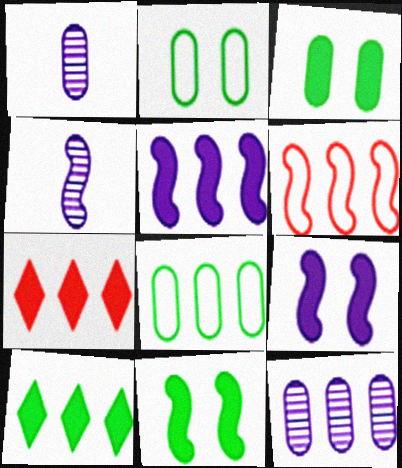[[2, 4, 7], 
[4, 6, 11], 
[6, 10, 12]]